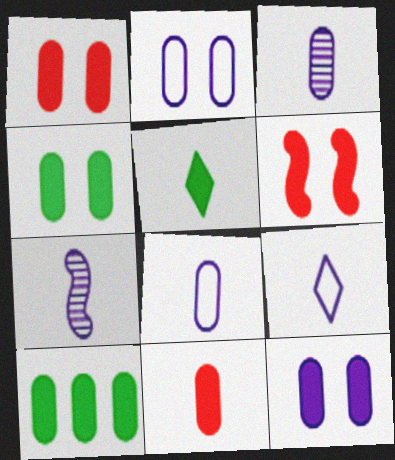[[1, 4, 12], 
[10, 11, 12]]